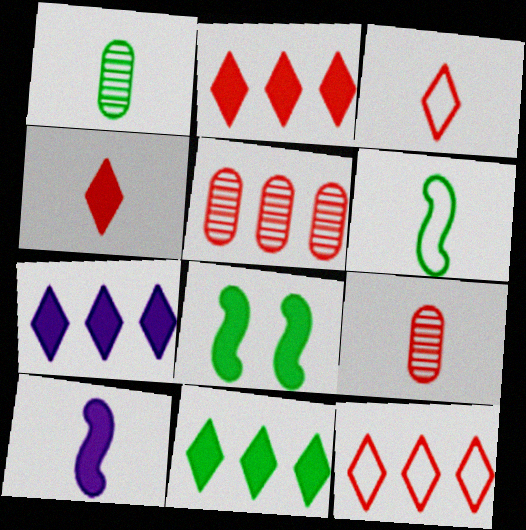[[1, 3, 10], 
[2, 7, 11]]